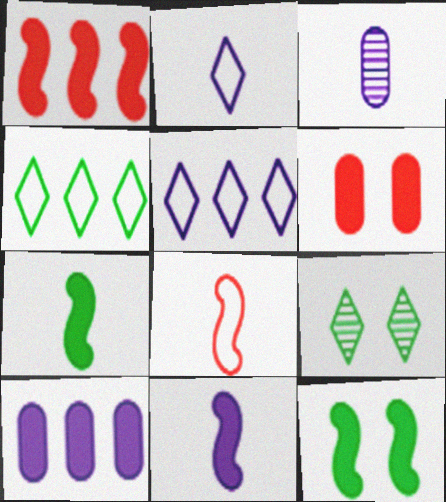[[1, 11, 12], 
[2, 3, 11], 
[8, 9, 10]]